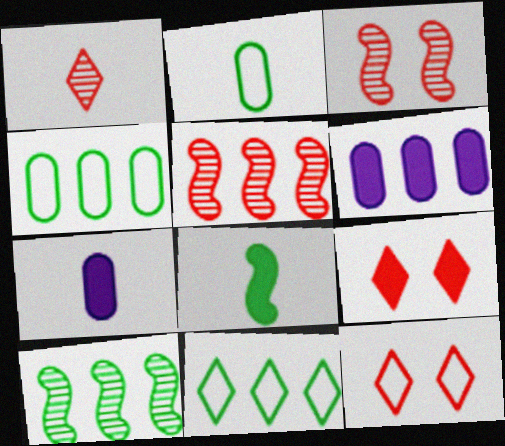[[3, 7, 11], 
[5, 6, 11], 
[6, 8, 9], 
[7, 10, 12]]